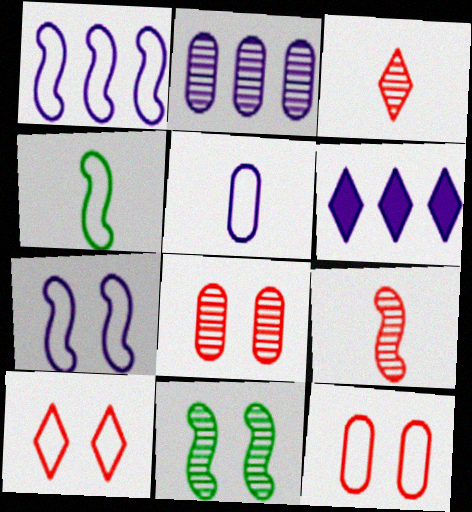[[1, 2, 6], 
[2, 3, 11], 
[4, 6, 8]]